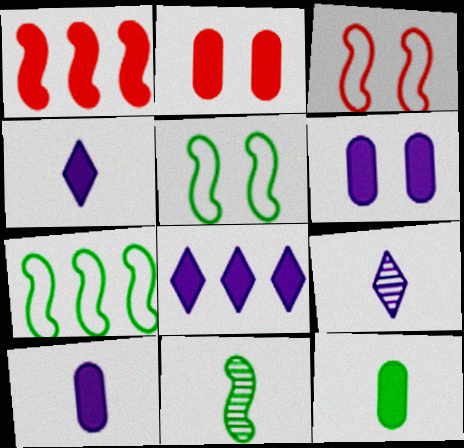[[2, 7, 9]]